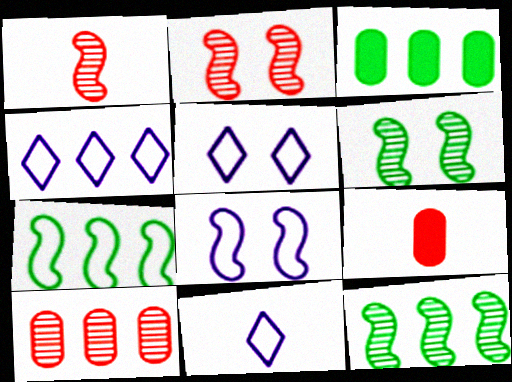[[1, 3, 5], 
[2, 3, 11], 
[4, 5, 11], 
[4, 6, 9], 
[5, 9, 12]]